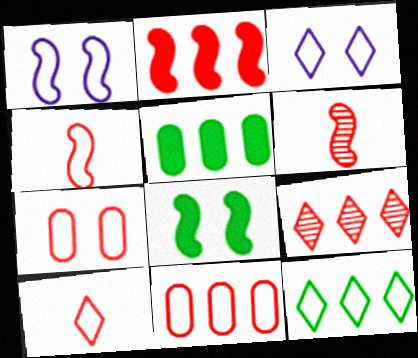[[2, 9, 11], 
[3, 5, 6], 
[3, 10, 12]]